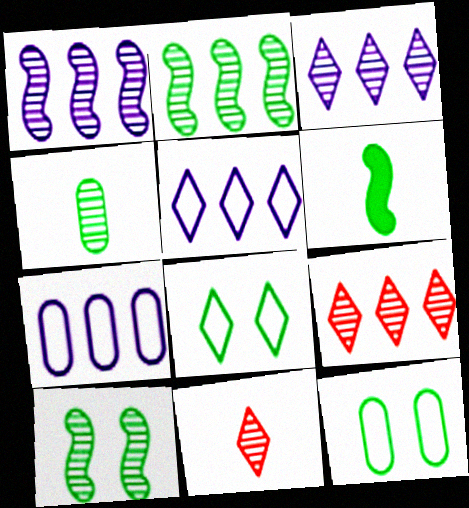[]